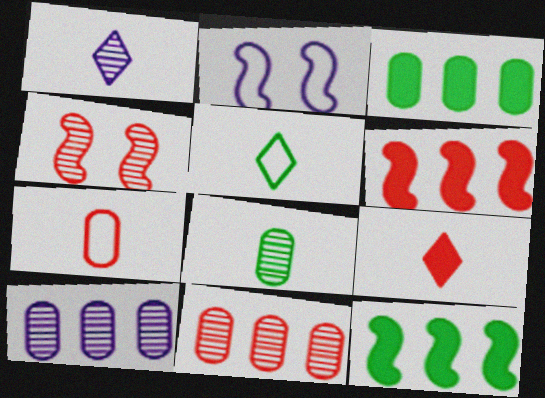[[1, 5, 9]]